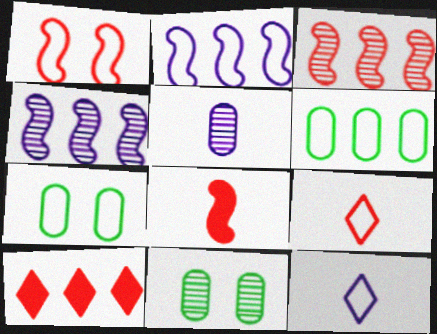[[1, 3, 8], 
[1, 6, 12], 
[2, 7, 9], 
[4, 6, 10]]